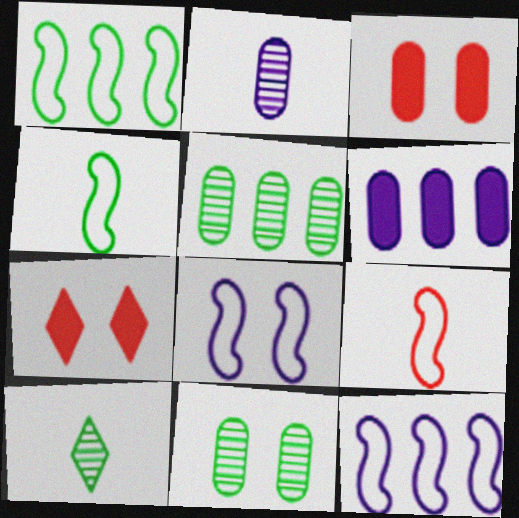[[1, 2, 7], 
[1, 8, 9], 
[3, 10, 12], 
[7, 8, 11]]